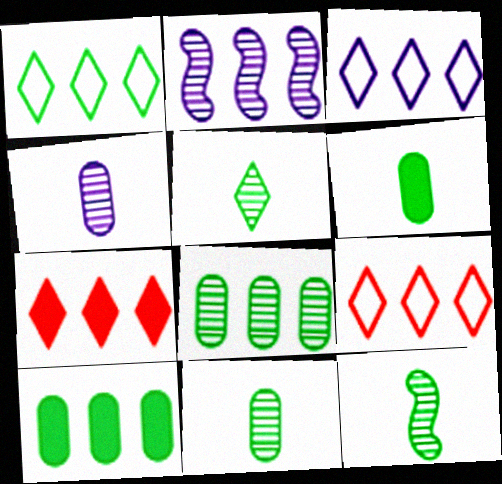[[1, 3, 9], 
[2, 9, 10], 
[5, 11, 12]]